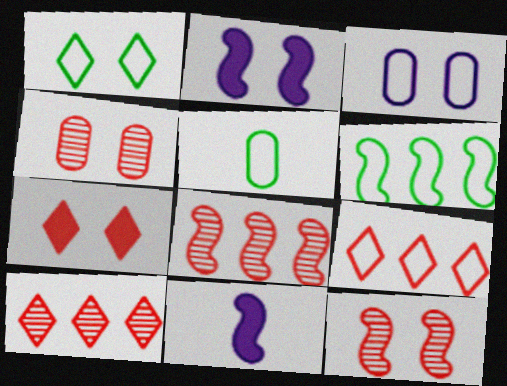[[1, 2, 4], 
[1, 5, 6], 
[2, 5, 10], 
[6, 11, 12]]